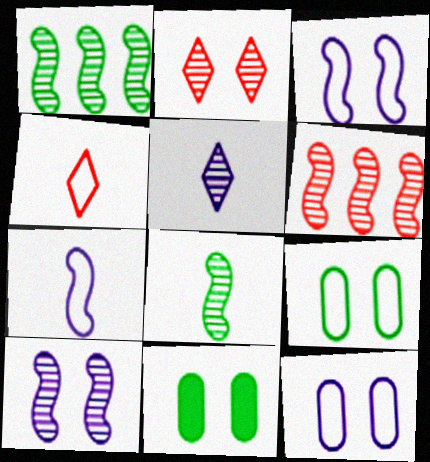[[2, 3, 11], 
[6, 8, 10]]